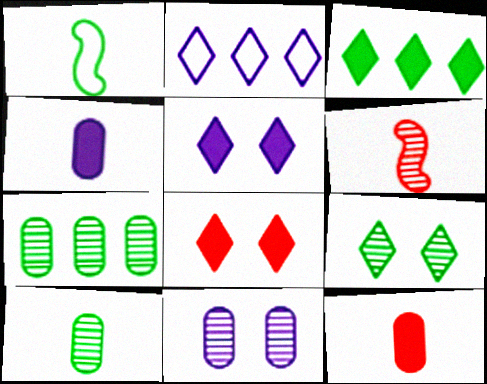[]